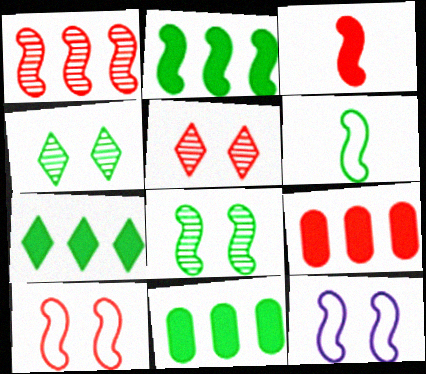[[1, 3, 10], 
[2, 6, 8], 
[2, 7, 11], 
[4, 6, 11]]